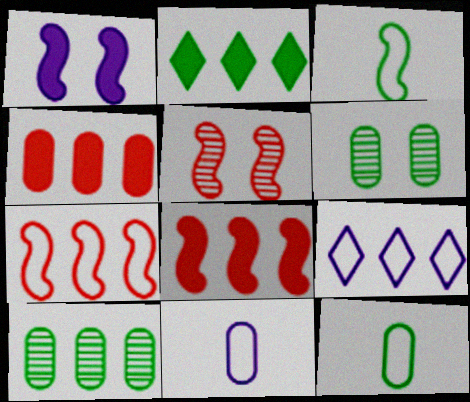[[2, 3, 6], 
[2, 5, 11], 
[4, 6, 11], 
[8, 9, 10]]